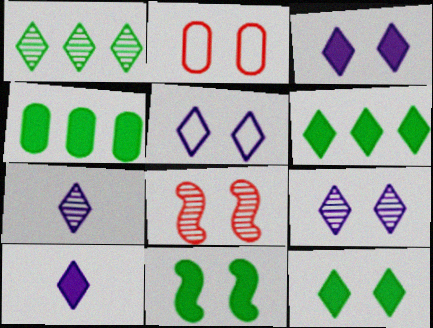[[2, 9, 11], 
[3, 5, 9]]